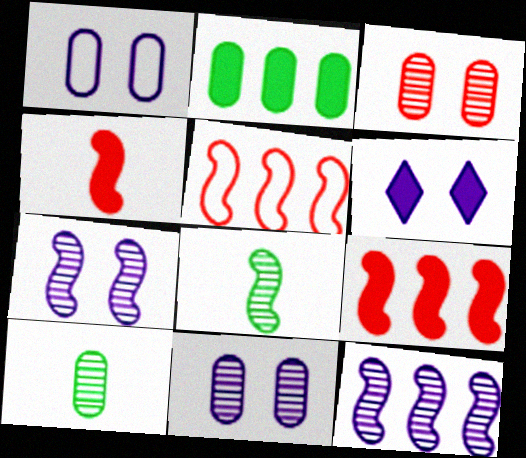[[1, 6, 7], 
[2, 4, 6], 
[5, 6, 10]]